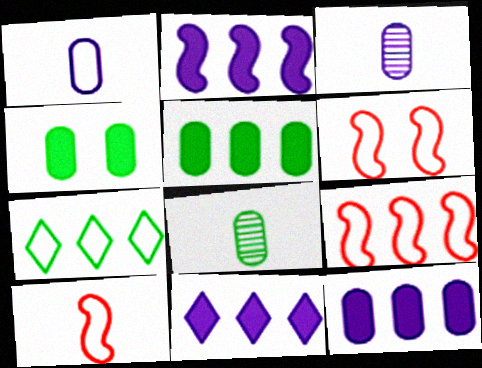[[1, 6, 7], 
[2, 11, 12], 
[6, 8, 11], 
[6, 9, 10]]